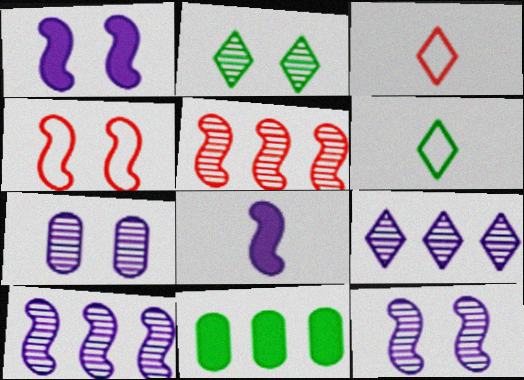[[3, 11, 12]]